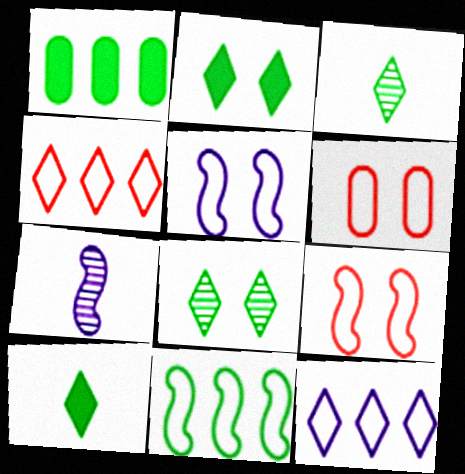[]